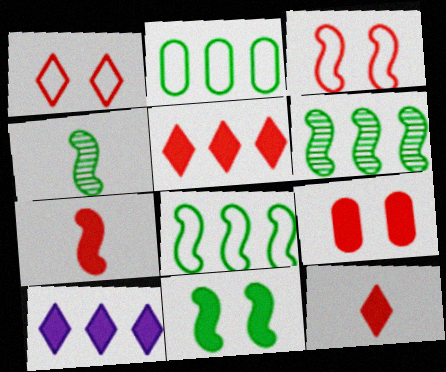[[4, 8, 11], 
[5, 7, 9]]